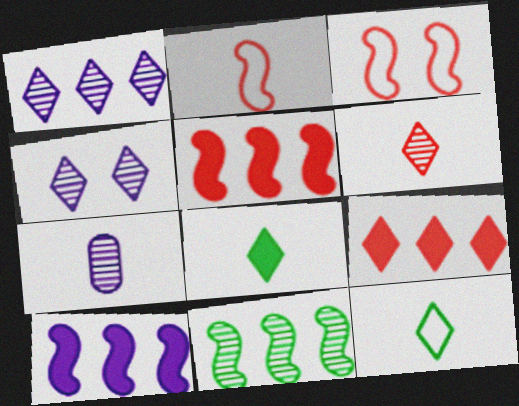[[2, 7, 8], 
[4, 9, 12]]